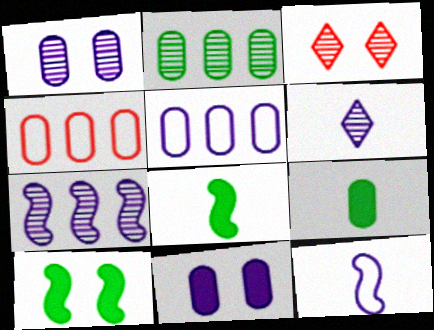[[1, 4, 9], 
[1, 6, 7], 
[3, 5, 8], 
[4, 6, 10]]